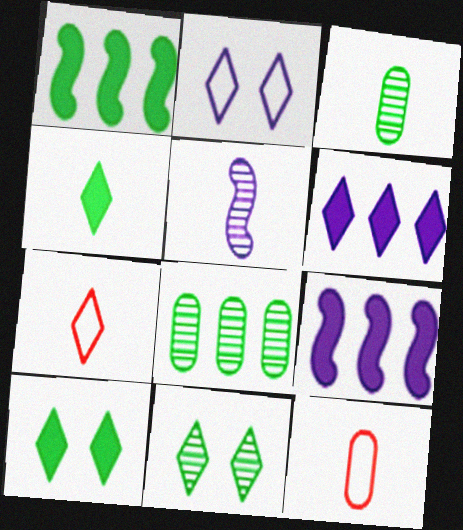[[4, 5, 12], 
[6, 7, 11], 
[9, 11, 12]]